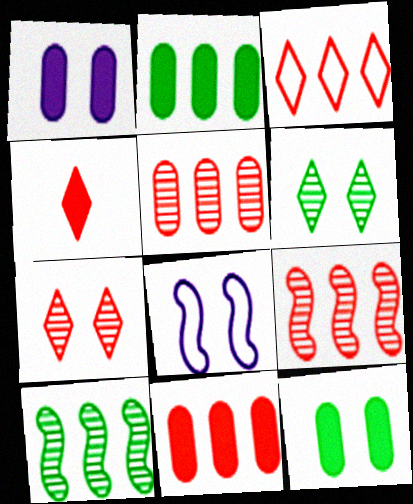[[3, 4, 7], 
[3, 9, 11], 
[7, 8, 12]]